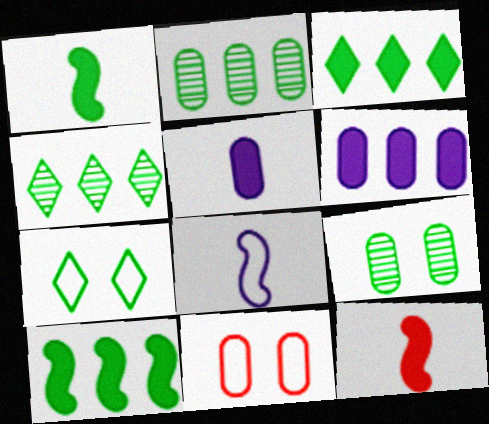[[1, 2, 7], 
[2, 5, 11]]